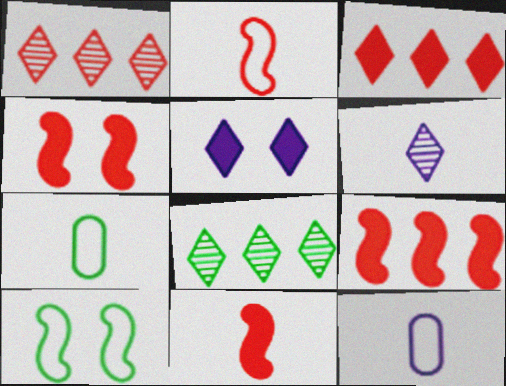[[4, 8, 12], 
[4, 9, 11], 
[6, 7, 11]]